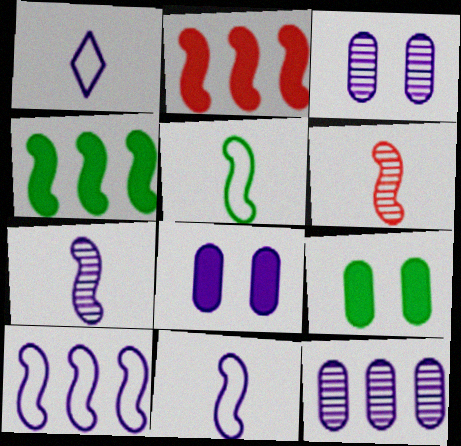[]